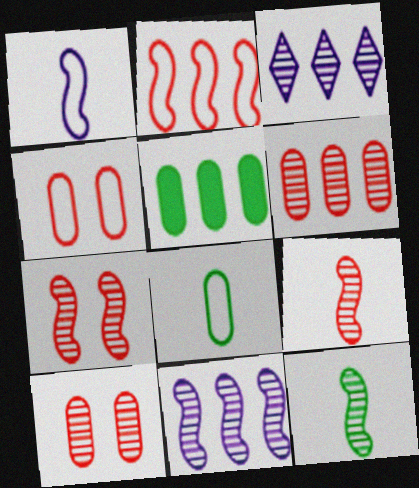[[2, 3, 5], 
[3, 10, 12], 
[7, 11, 12]]